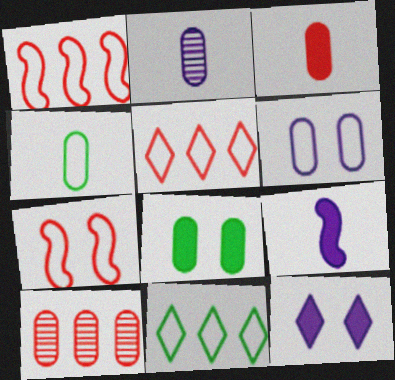[[2, 3, 4]]